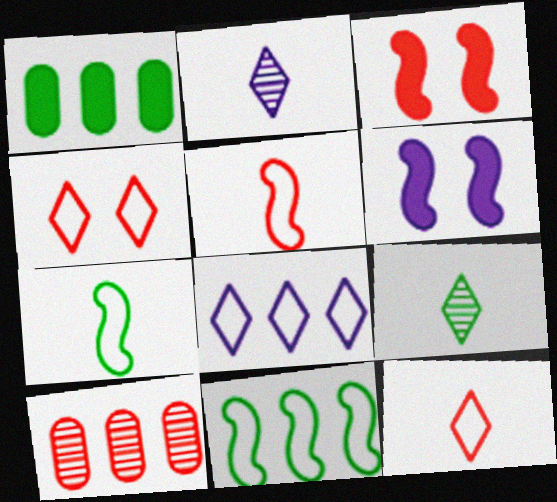[[3, 10, 12]]